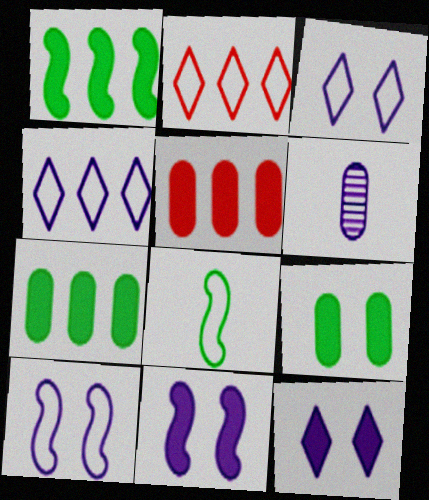[[4, 6, 11]]